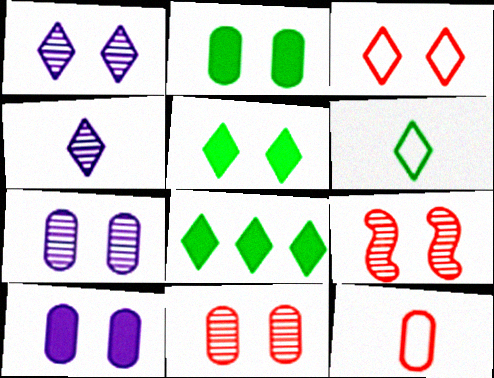[[1, 3, 5], 
[3, 4, 8]]